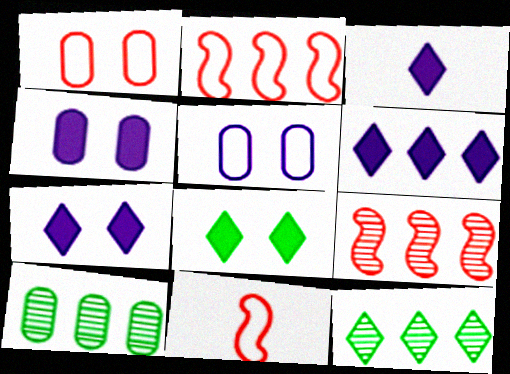[[2, 6, 10], 
[3, 6, 7], 
[4, 11, 12], 
[7, 10, 11]]